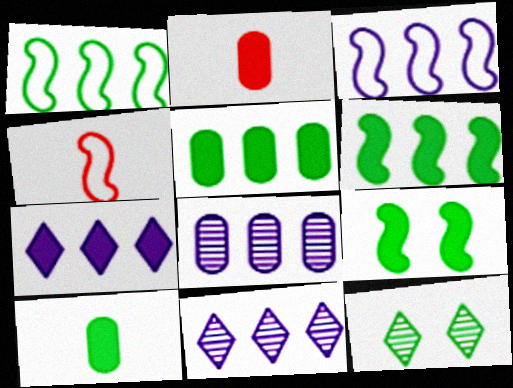[[1, 10, 12], 
[2, 3, 12], 
[2, 7, 9], 
[3, 7, 8]]